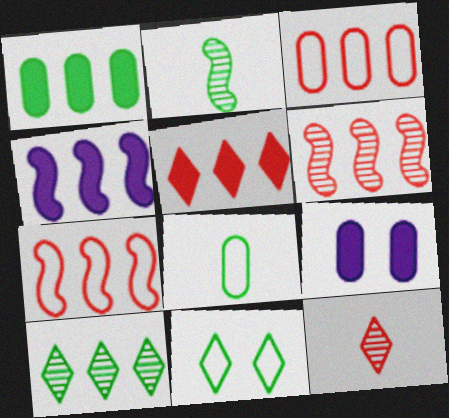[[1, 2, 11], 
[1, 4, 5], 
[3, 4, 10], 
[3, 5, 6]]